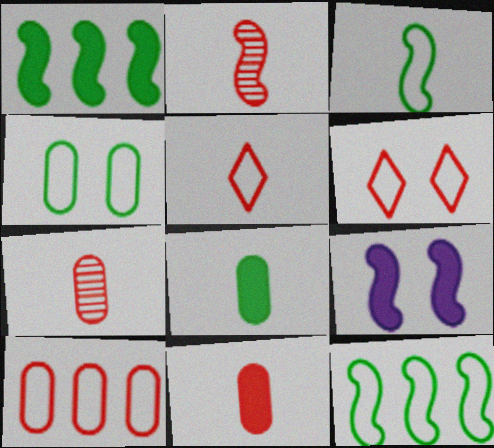[[2, 5, 11], 
[2, 9, 12]]